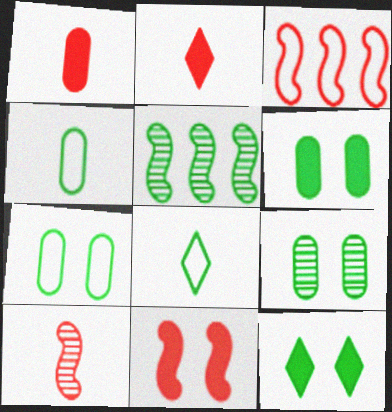[[3, 10, 11], 
[4, 5, 12], 
[5, 6, 8], 
[6, 7, 9]]